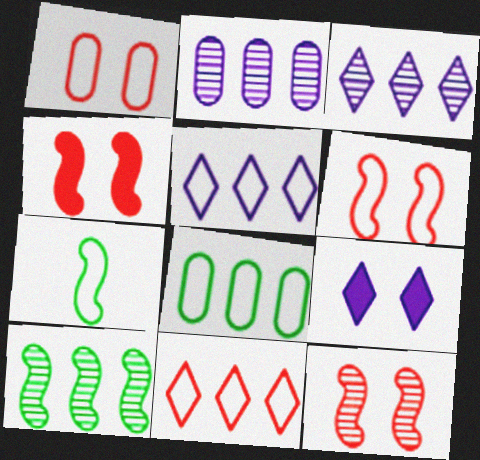[[1, 5, 7], 
[4, 6, 12]]